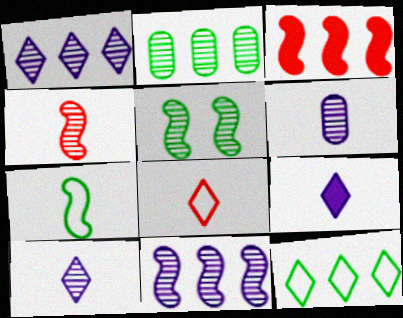[[4, 5, 11]]